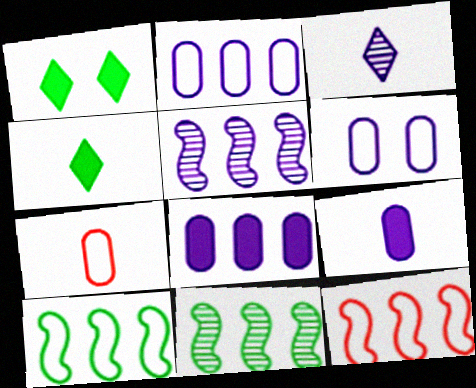[[1, 5, 7]]